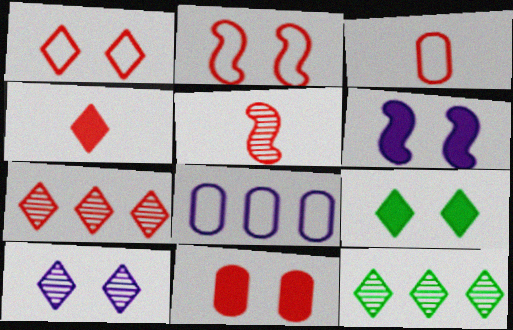[[1, 4, 7], 
[1, 9, 10], 
[3, 4, 5], 
[3, 6, 12], 
[5, 8, 9], 
[6, 9, 11]]